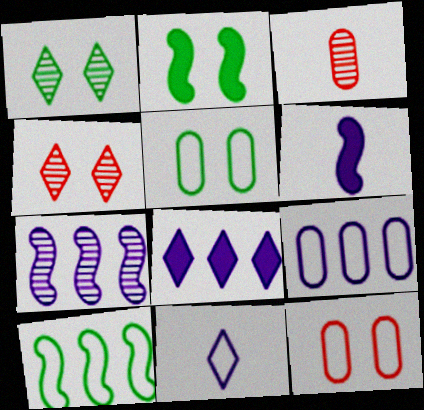[[1, 2, 5], 
[1, 3, 7], 
[7, 8, 9], 
[10, 11, 12]]